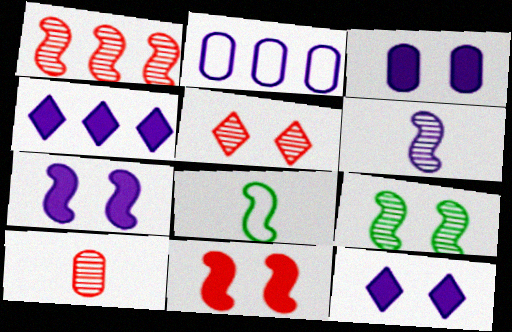[[1, 5, 10], 
[1, 6, 9], 
[1, 7, 8], 
[2, 6, 12], 
[3, 7, 12]]